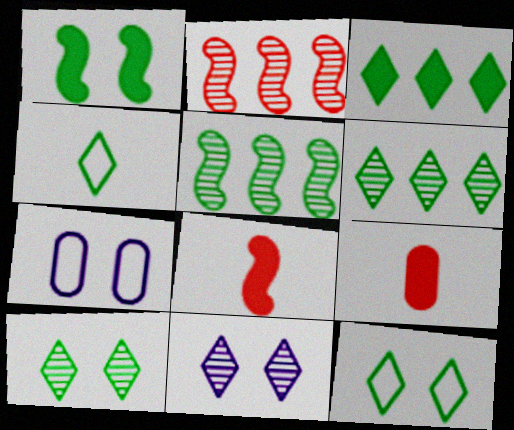[[3, 4, 10], 
[6, 7, 8]]